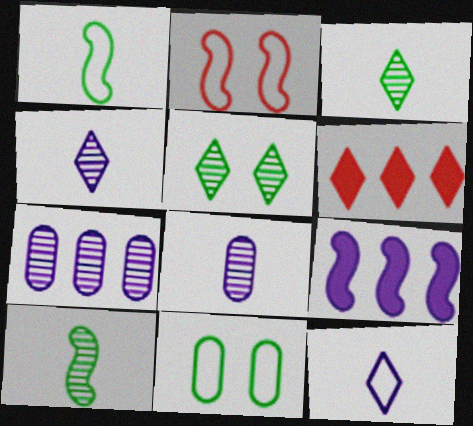[[2, 9, 10], 
[5, 6, 12]]